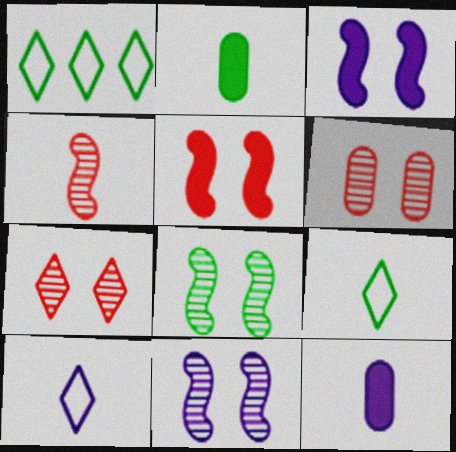[[1, 2, 8], 
[2, 4, 10], 
[4, 9, 12]]